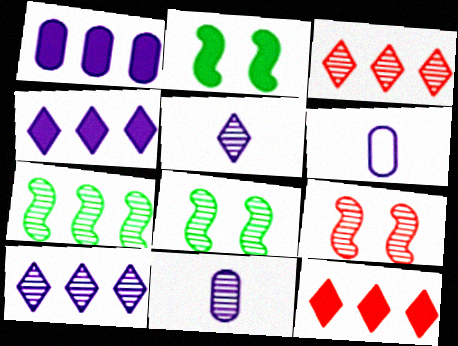[[2, 3, 6], 
[3, 8, 11], 
[6, 8, 12]]